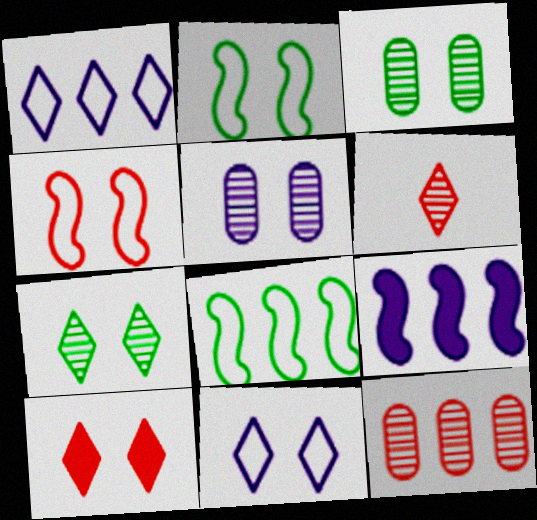[[2, 5, 10], 
[7, 10, 11]]